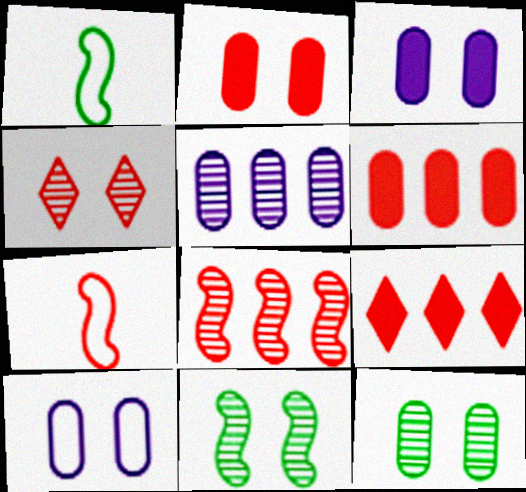[[2, 10, 12], 
[4, 6, 7]]